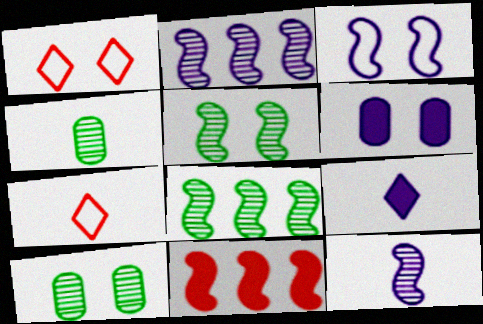[[1, 5, 6], 
[6, 7, 8]]